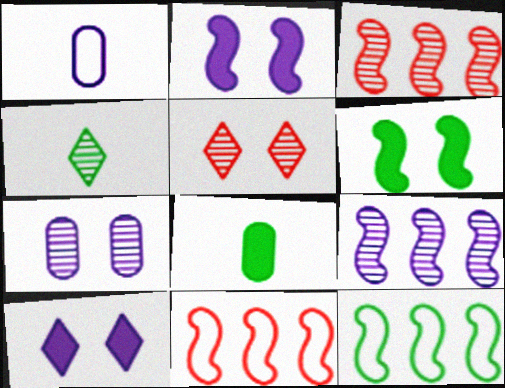[[1, 9, 10], 
[3, 4, 7]]